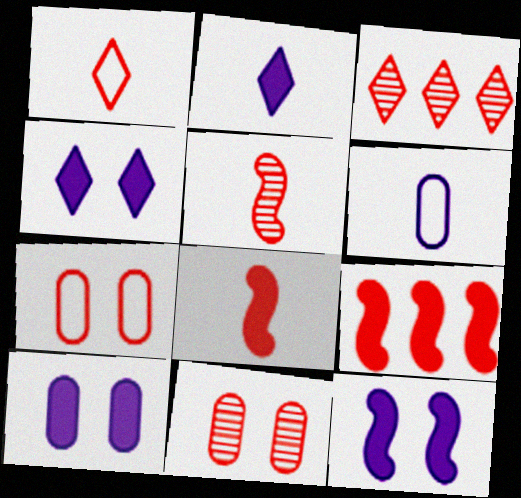[[1, 9, 11], 
[3, 5, 11], 
[3, 7, 8], 
[4, 10, 12]]